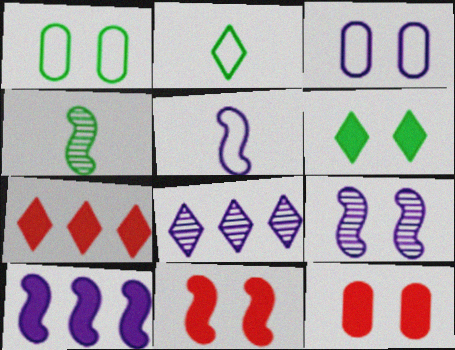[[3, 4, 7], 
[5, 9, 10]]